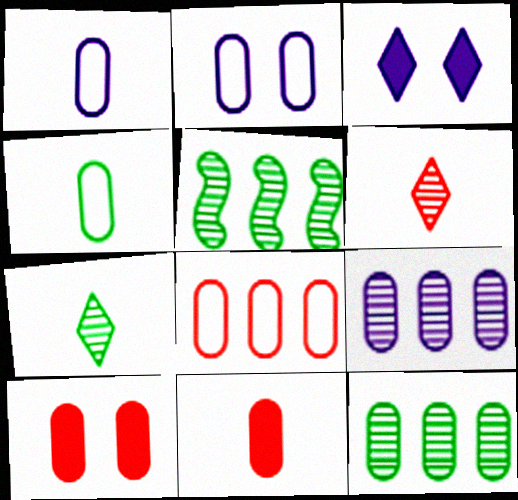[[1, 10, 12], 
[2, 4, 8], 
[2, 11, 12], 
[4, 9, 10]]